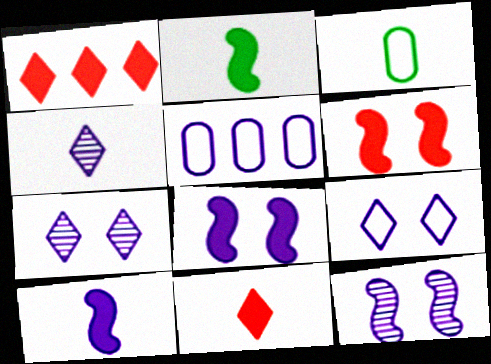[[1, 3, 12], 
[4, 5, 8], 
[5, 7, 10]]